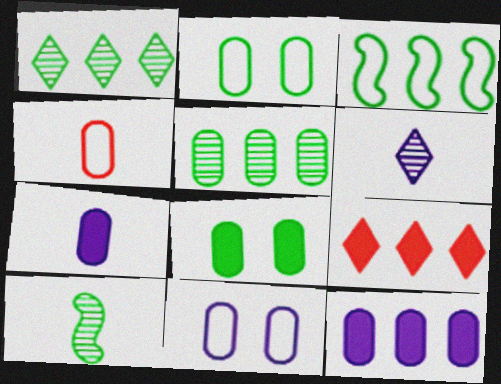[[9, 10, 11]]